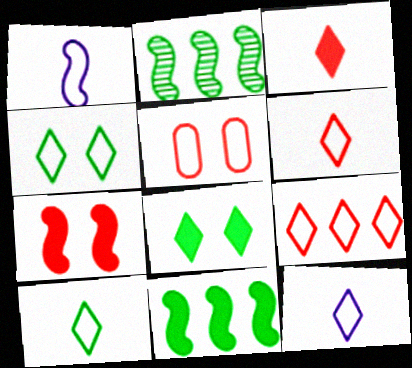[[1, 2, 7], 
[4, 9, 12], 
[6, 10, 12]]